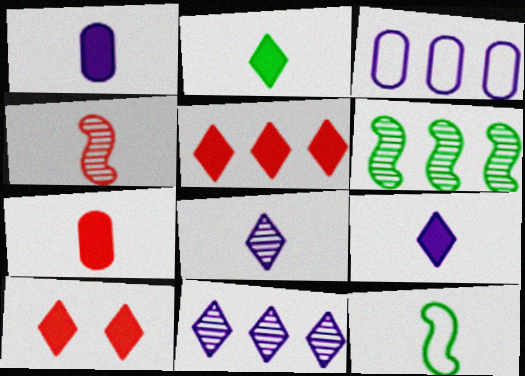[[3, 5, 6], 
[7, 8, 12]]